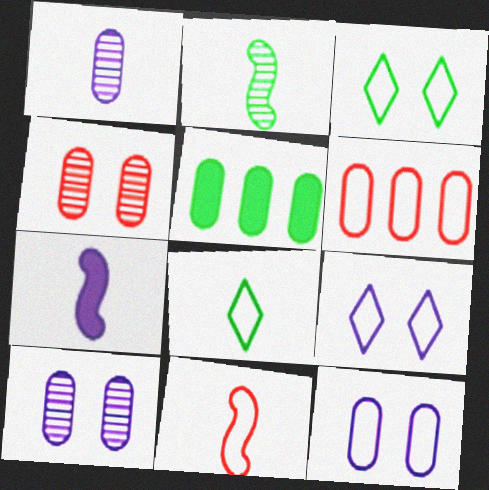[[2, 3, 5], 
[2, 7, 11]]